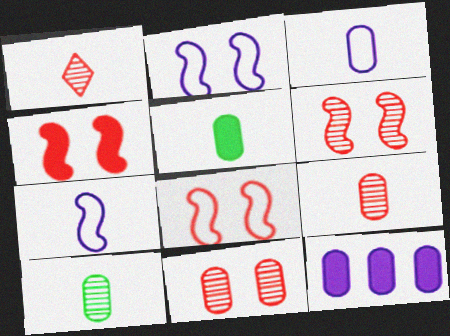[[1, 5, 7], 
[3, 5, 9], 
[4, 6, 8]]